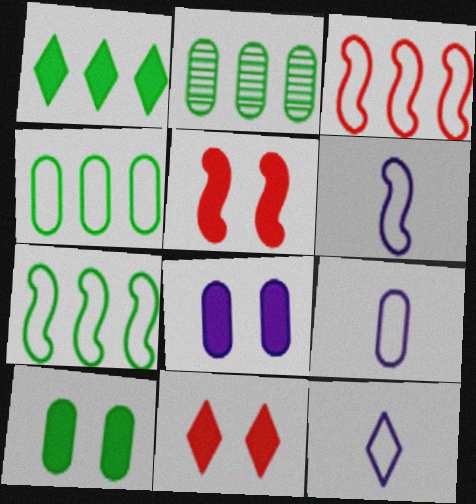[[1, 2, 7], 
[2, 5, 12], 
[2, 6, 11], 
[6, 9, 12]]